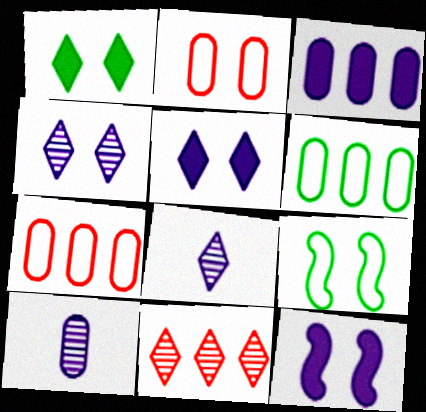[]